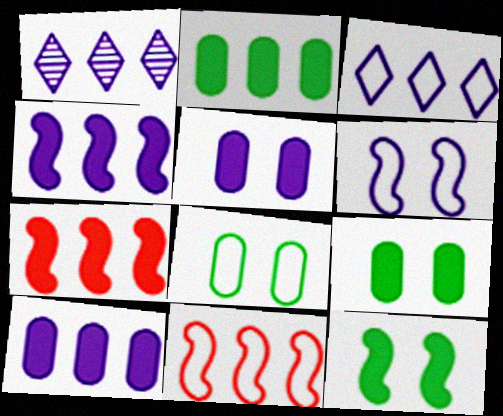[[1, 2, 11]]